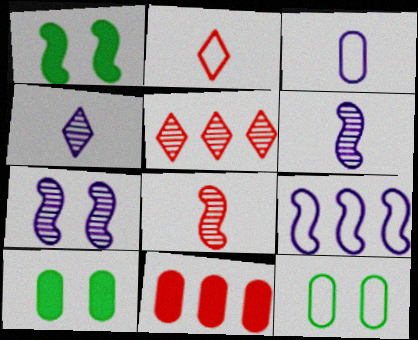[[1, 3, 5], 
[1, 8, 9], 
[2, 9, 12]]